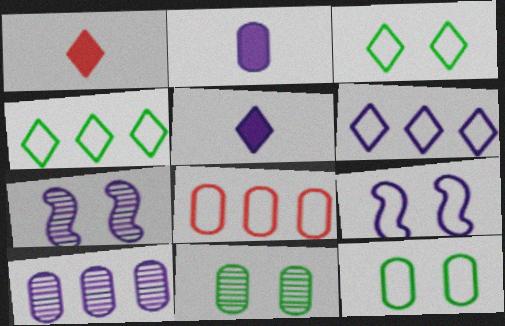[[2, 6, 7], 
[2, 8, 11], 
[5, 9, 10]]